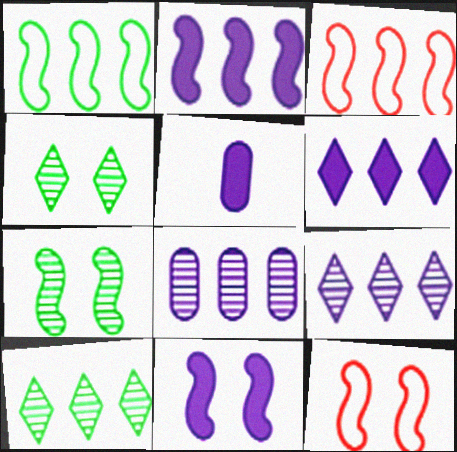[[3, 4, 5], 
[5, 6, 11], 
[5, 10, 12], 
[7, 11, 12]]